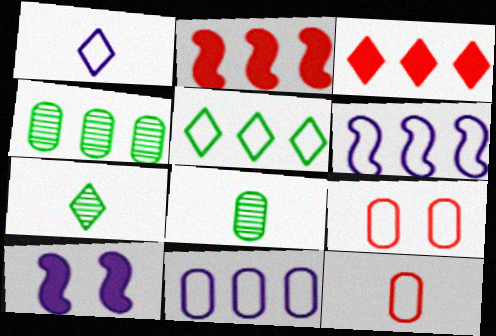[[3, 4, 6]]